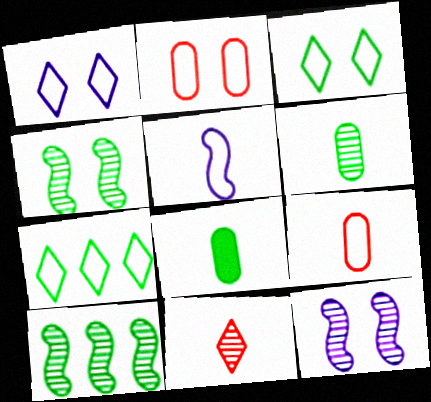[[2, 5, 7], 
[3, 8, 10], 
[4, 7, 8], 
[5, 8, 11]]